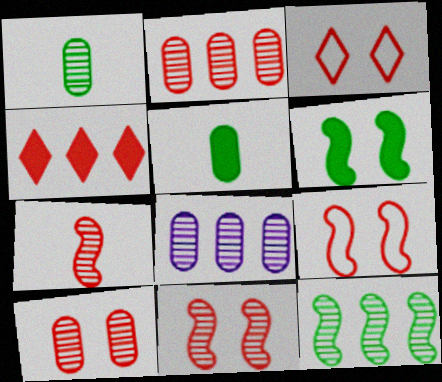[[1, 8, 10]]